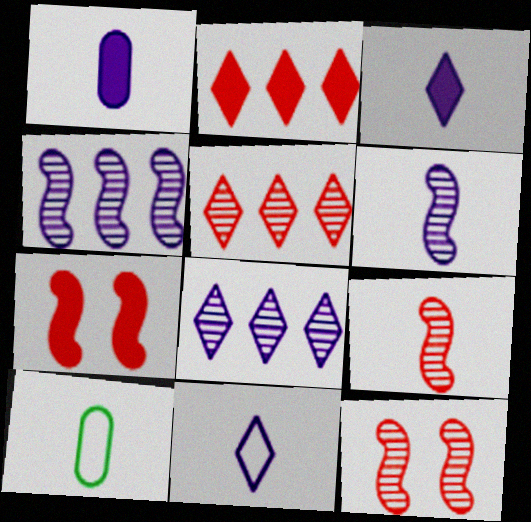[[1, 6, 11], 
[3, 9, 10], 
[7, 8, 10]]